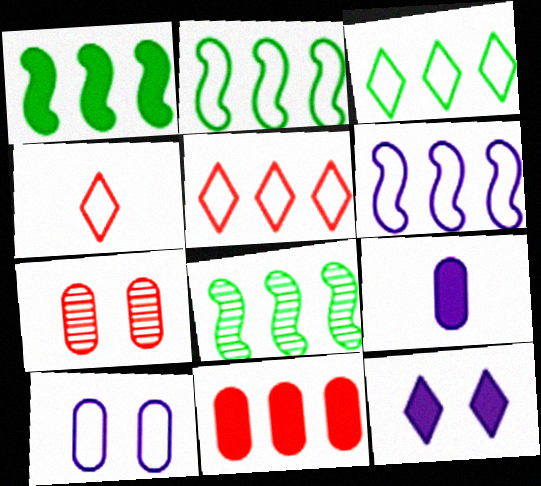[[1, 2, 8], 
[2, 4, 10]]